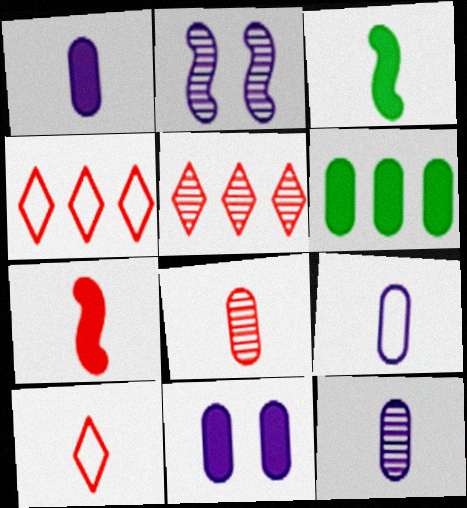[[1, 9, 12], 
[2, 6, 10], 
[3, 10, 12], 
[7, 8, 10]]